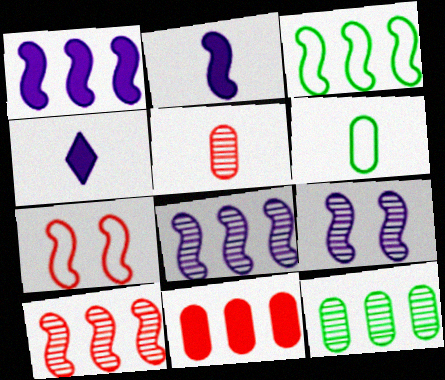[[1, 3, 10], 
[4, 7, 12]]